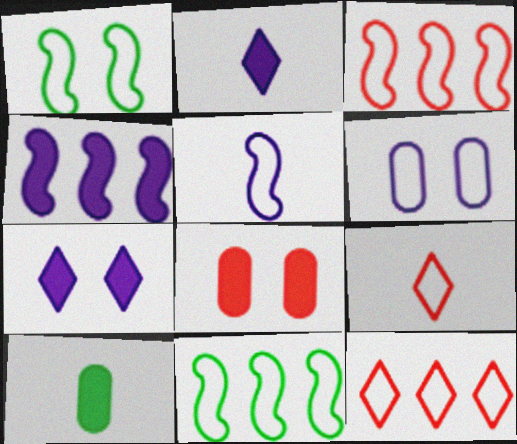[[1, 3, 5], 
[6, 9, 11]]